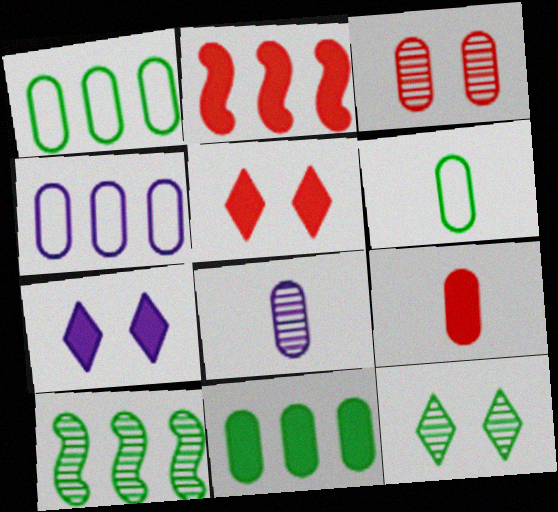[[2, 5, 9], 
[6, 8, 9]]